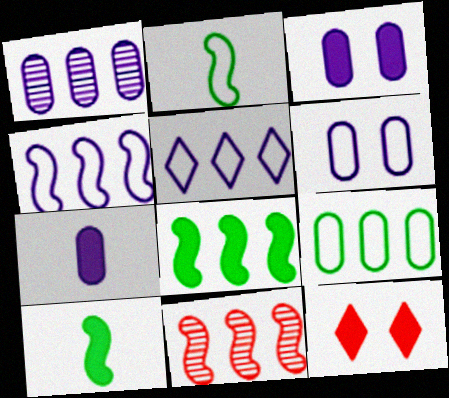[[1, 2, 12], 
[1, 6, 7], 
[4, 8, 11], 
[7, 8, 12]]